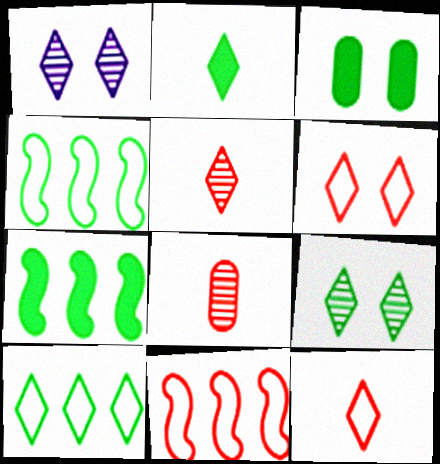[[2, 3, 7], 
[2, 9, 10]]